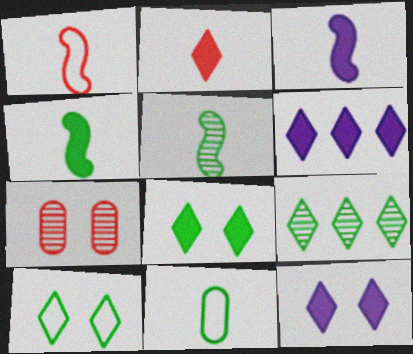[[1, 3, 5], 
[2, 6, 8]]